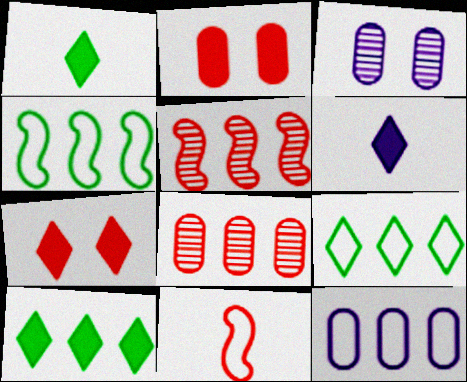[[3, 10, 11], 
[5, 10, 12], 
[6, 7, 10], 
[7, 8, 11]]